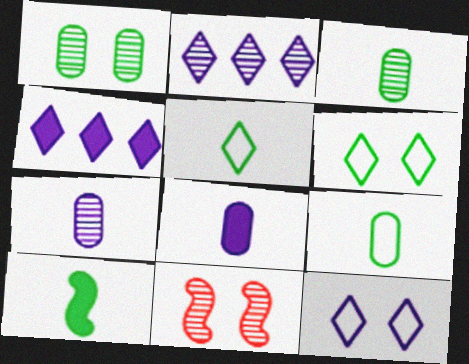[[2, 3, 11], 
[3, 5, 10], 
[4, 9, 11]]